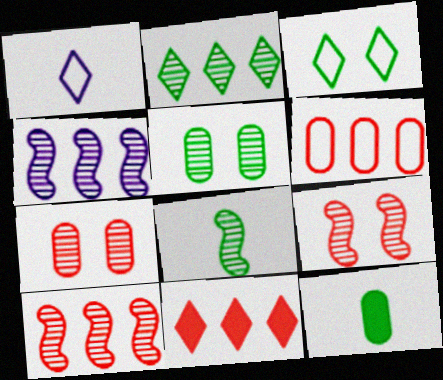[[2, 5, 8], 
[4, 8, 9], 
[6, 10, 11]]